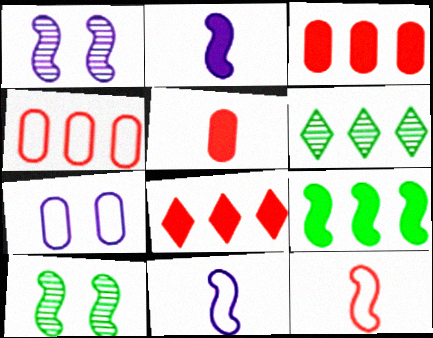[[1, 9, 12]]